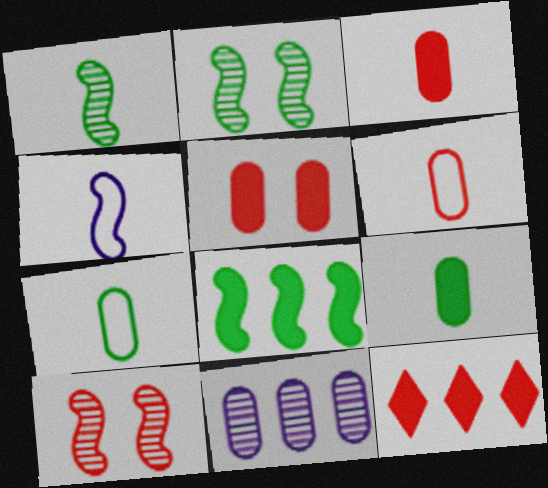[[4, 8, 10], 
[5, 7, 11], 
[6, 10, 12]]